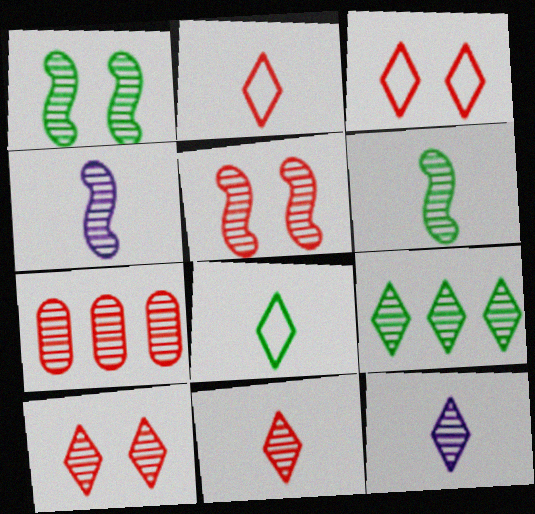[[1, 7, 12], 
[5, 7, 11], 
[9, 10, 12]]